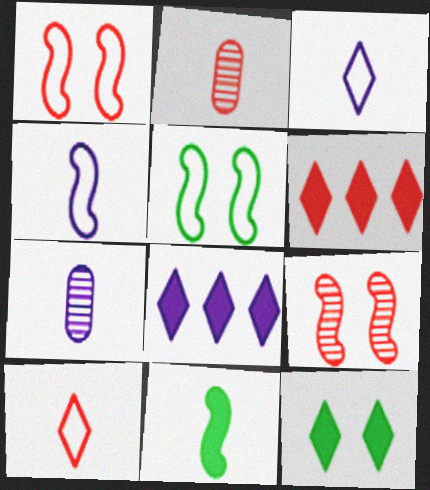[[1, 2, 6], 
[2, 3, 11], 
[2, 5, 8], 
[5, 6, 7], 
[7, 10, 11]]